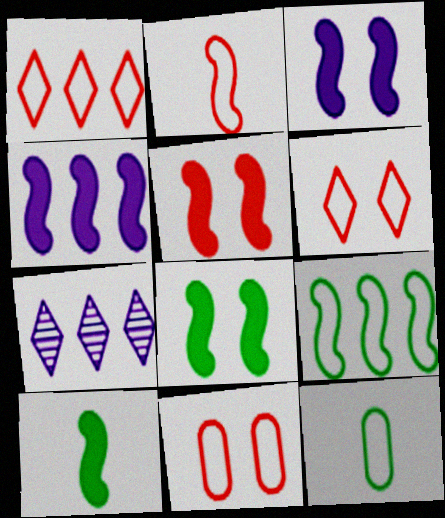[[1, 2, 11], 
[3, 5, 8], 
[4, 5, 10], 
[5, 7, 12], 
[7, 10, 11]]